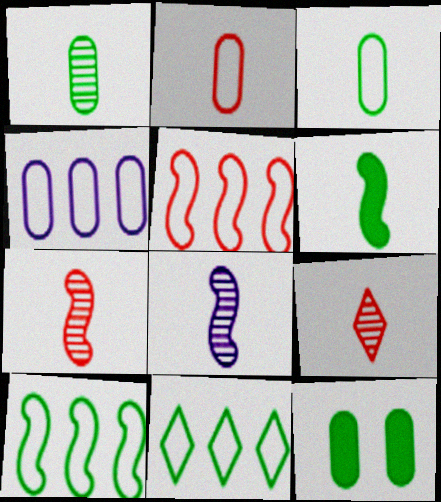[[1, 8, 9], 
[4, 5, 11]]